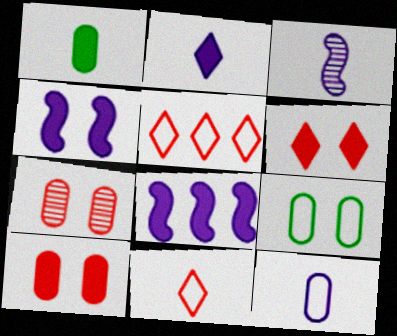[[1, 3, 11], 
[1, 6, 8], 
[2, 3, 12]]